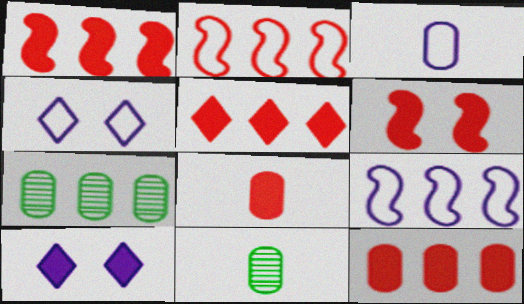[[1, 4, 11], 
[1, 5, 12], 
[2, 10, 11], 
[3, 4, 9], 
[3, 8, 11], 
[5, 6, 8], 
[5, 7, 9]]